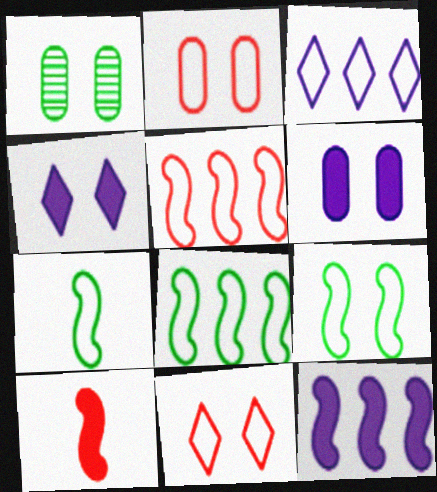[[1, 2, 6], 
[1, 3, 10], 
[2, 3, 7], 
[7, 8, 9]]